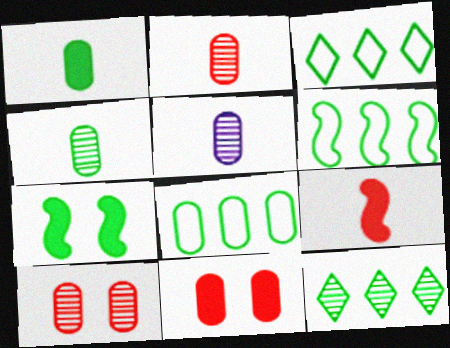[[2, 4, 5], 
[3, 4, 7], 
[3, 6, 8], 
[5, 8, 11]]